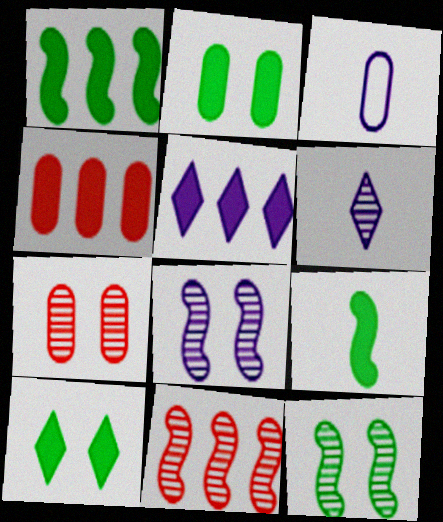[[1, 4, 5], 
[3, 5, 8], 
[3, 10, 11]]